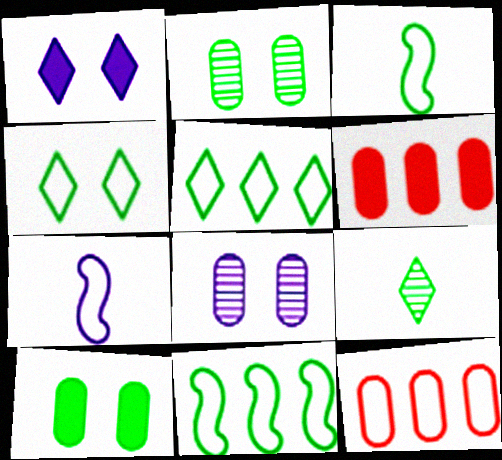[[4, 7, 12], 
[9, 10, 11]]